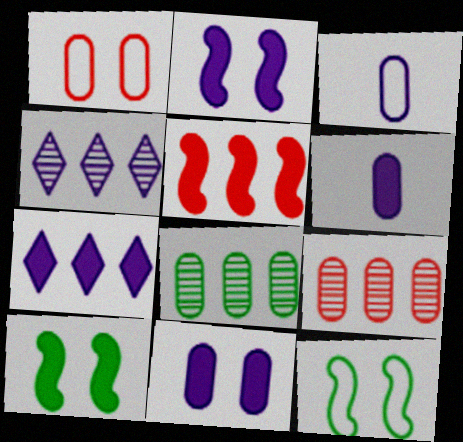[[1, 6, 8], 
[2, 3, 4], 
[2, 6, 7]]